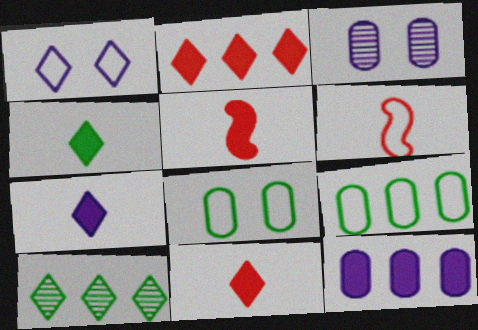[[1, 6, 9], 
[1, 10, 11], 
[4, 7, 11]]